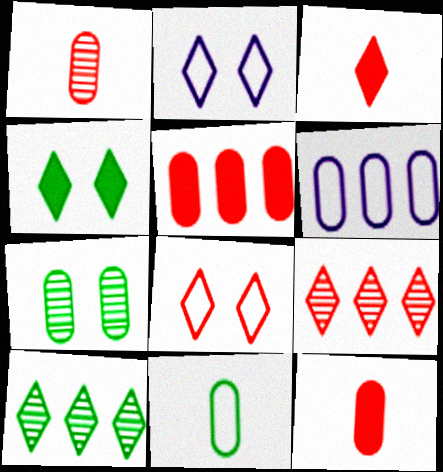[[2, 3, 10], 
[3, 8, 9], 
[6, 7, 12]]